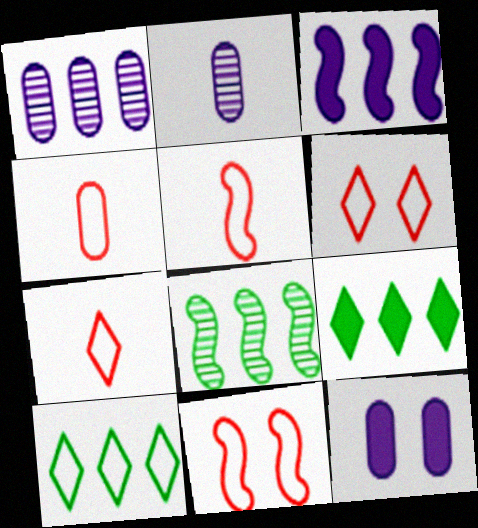[[2, 9, 11], 
[4, 5, 7], 
[7, 8, 12]]